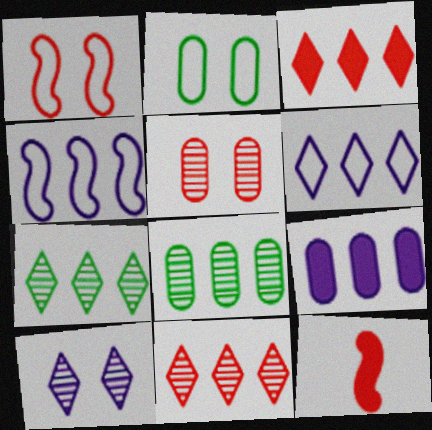[[3, 4, 8], 
[3, 6, 7]]